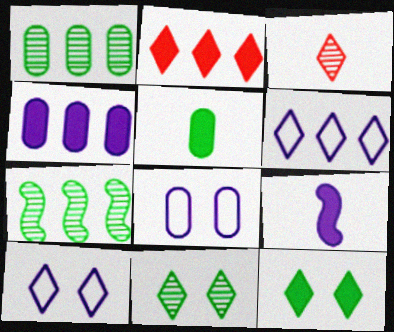[[3, 6, 12]]